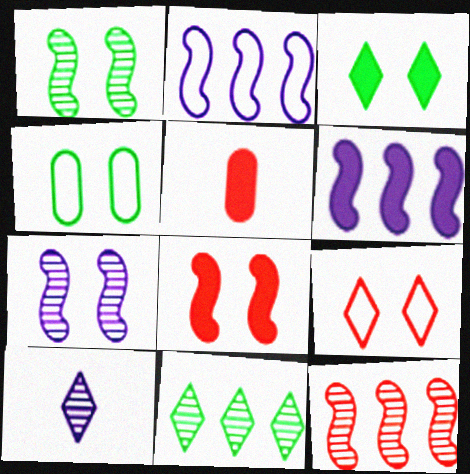[[1, 3, 4], 
[3, 5, 6], 
[5, 9, 12]]